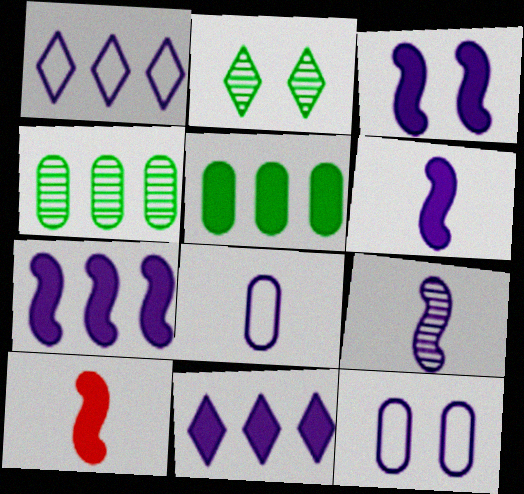[[3, 6, 7], 
[9, 11, 12]]